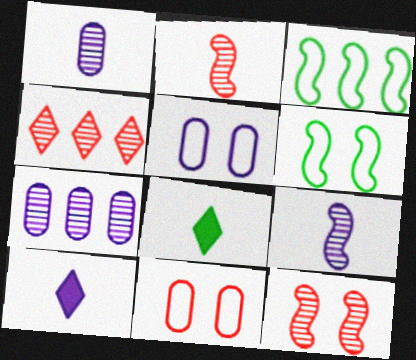[]